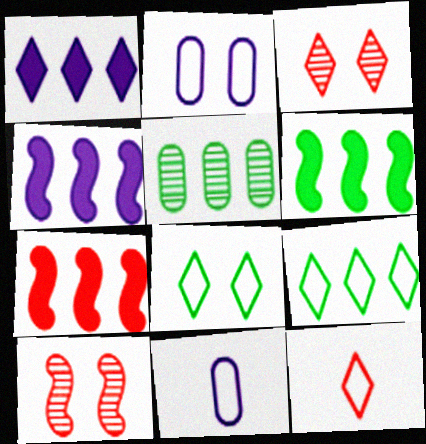[[3, 6, 11], 
[4, 6, 7], 
[5, 6, 9]]